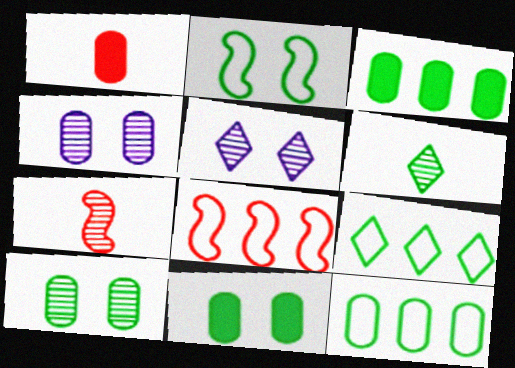[[1, 4, 12], 
[2, 3, 6]]